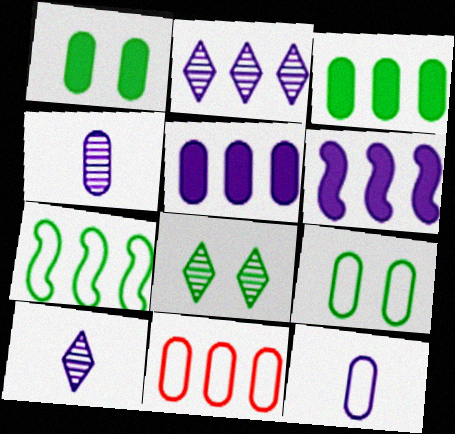[[1, 4, 11], 
[9, 11, 12]]